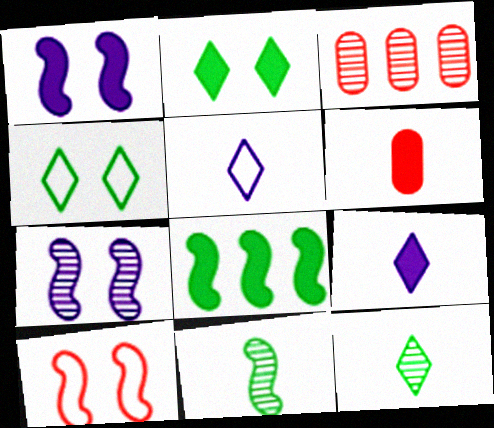[[3, 7, 12], 
[5, 6, 11]]